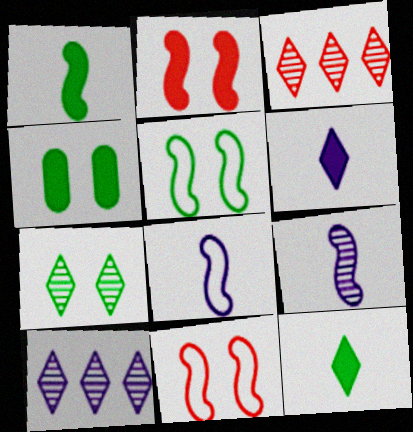[[3, 4, 8], 
[4, 5, 7]]